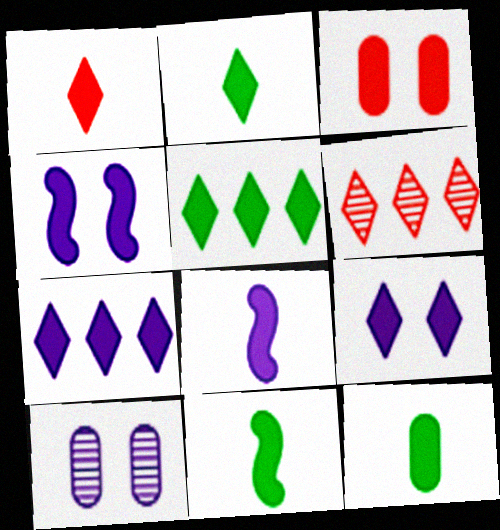[[1, 5, 9], 
[1, 8, 12], 
[2, 11, 12], 
[3, 5, 8], 
[3, 7, 11]]